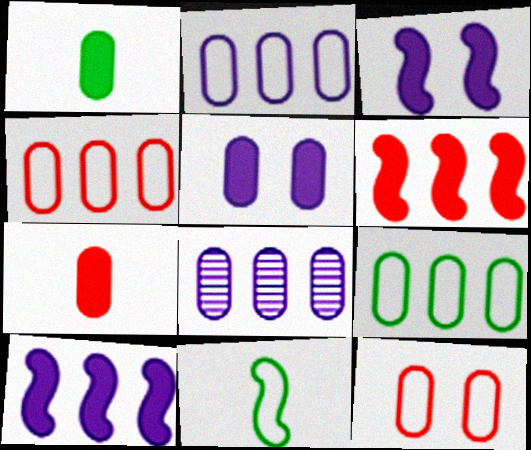[[1, 8, 12], 
[2, 4, 9]]